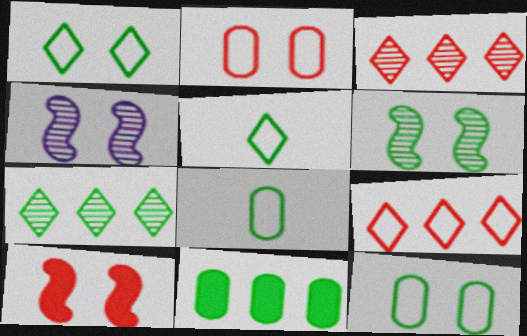[[5, 6, 11]]